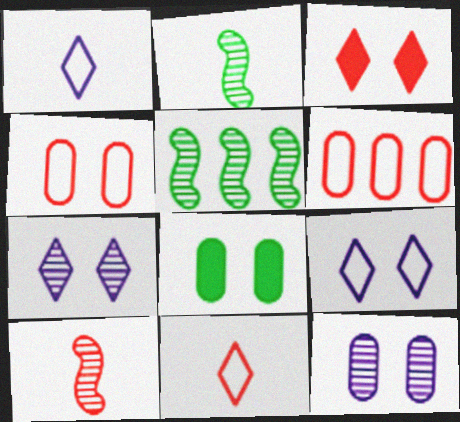[[3, 6, 10], 
[4, 8, 12]]